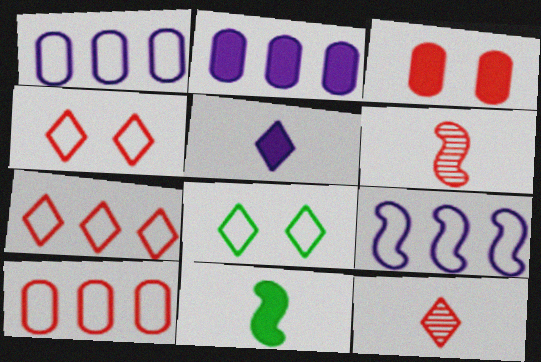[[2, 6, 8], 
[3, 6, 7]]